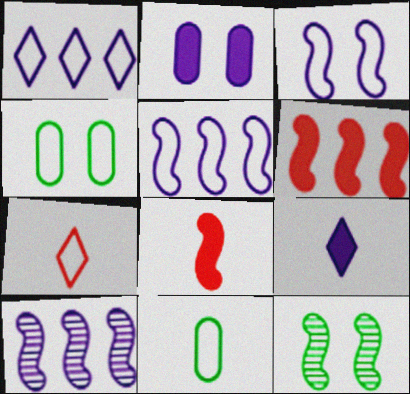[[4, 5, 7], 
[5, 8, 12]]